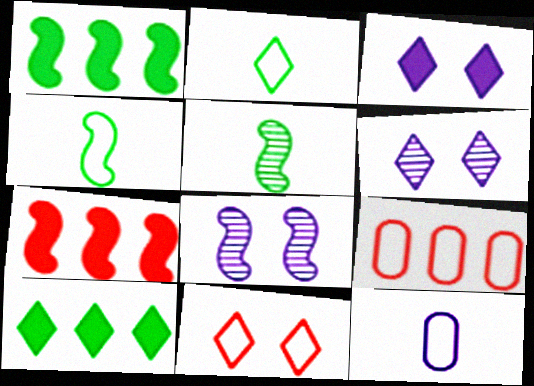[[3, 5, 9], 
[4, 7, 8]]